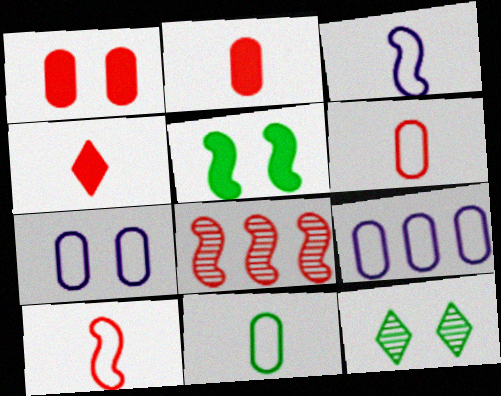[[3, 5, 8]]